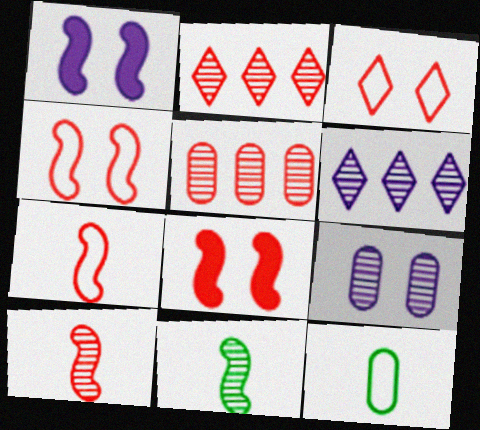[[1, 2, 12], 
[2, 9, 11], 
[6, 8, 12]]